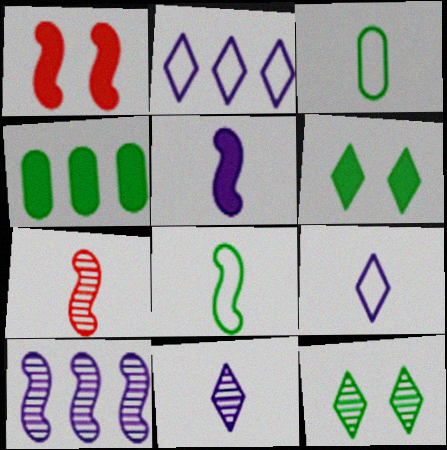[[1, 8, 10], 
[4, 8, 12], 
[5, 7, 8]]